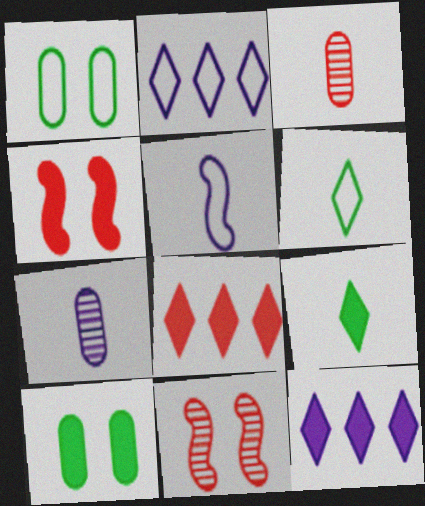[[3, 5, 9]]